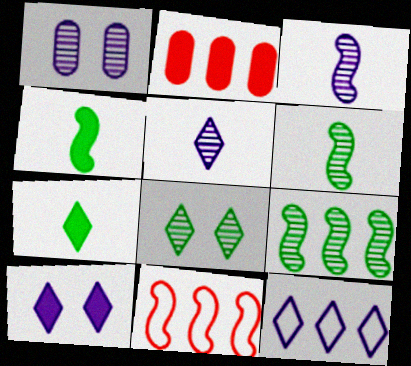[[1, 7, 11], 
[2, 4, 10], 
[2, 9, 12], 
[5, 10, 12]]